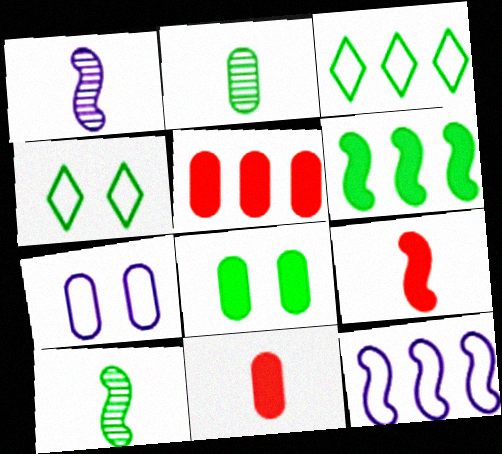[[1, 4, 5], 
[2, 4, 6], 
[2, 5, 7], 
[3, 8, 10]]